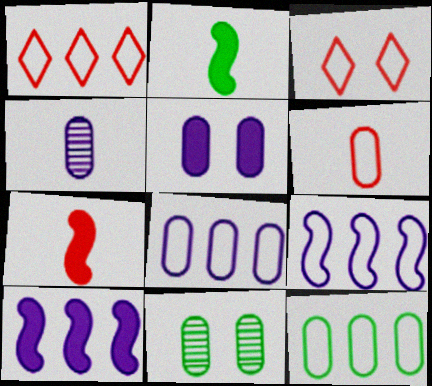[[1, 9, 12], 
[4, 5, 8]]